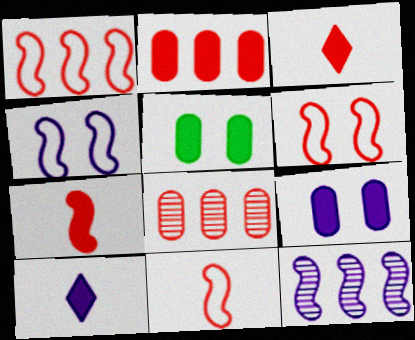[[1, 6, 11], 
[3, 6, 8]]